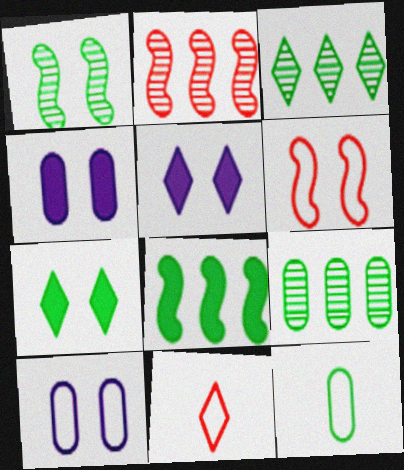[[2, 5, 12], 
[3, 5, 11]]